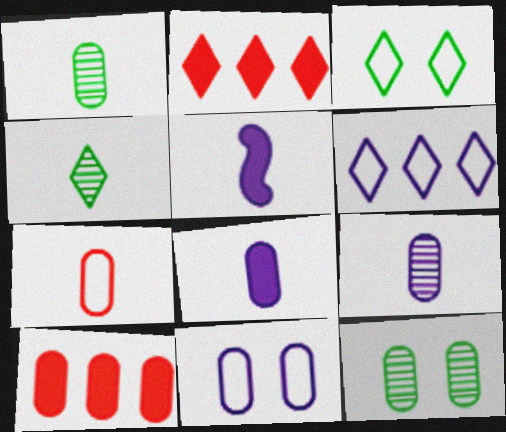[[1, 7, 8], 
[1, 10, 11], 
[4, 5, 7]]